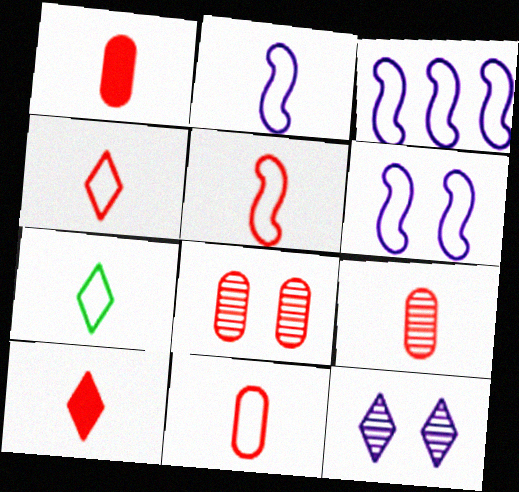[[1, 9, 11], 
[2, 3, 6], 
[2, 7, 11], 
[4, 5, 11], 
[5, 9, 10]]